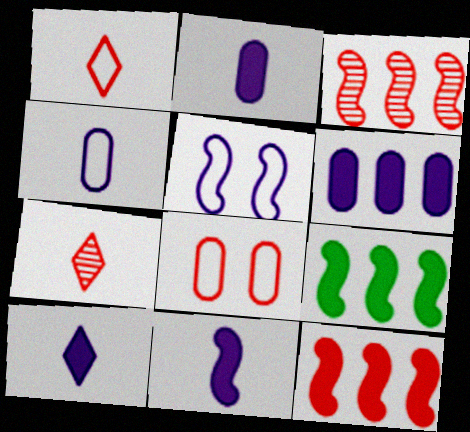[[2, 10, 11], 
[7, 8, 12]]